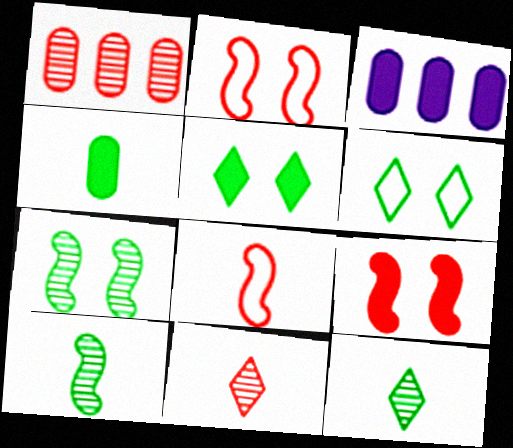[[2, 3, 12]]